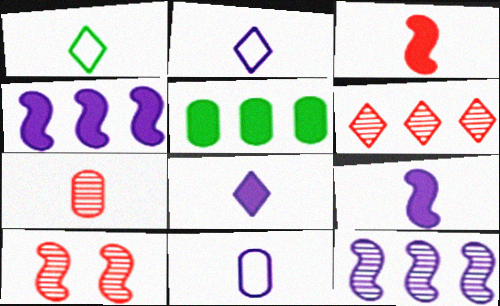[[1, 7, 9], 
[2, 5, 10], 
[6, 7, 10]]